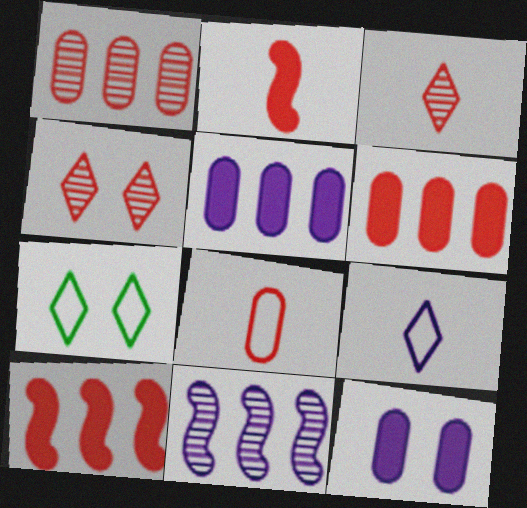[[2, 3, 8], 
[4, 8, 10], 
[9, 11, 12]]